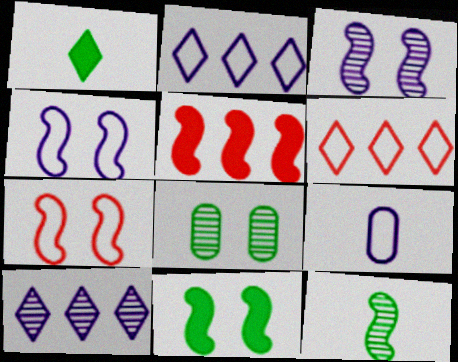[[2, 4, 9], 
[3, 7, 11], 
[4, 5, 12]]